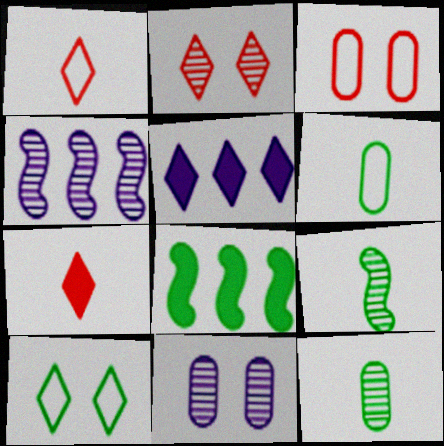[[1, 8, 11], 
[2, 4, 12], 
[3, 5, 9], 
[8, 10, 12]]